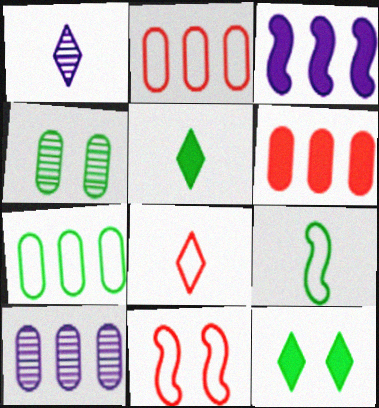[[1, 5, 8], 
[2, 8, 11], 
[3, 4, 8], 
[5, 10, 11], 
[6, 7, 10]]